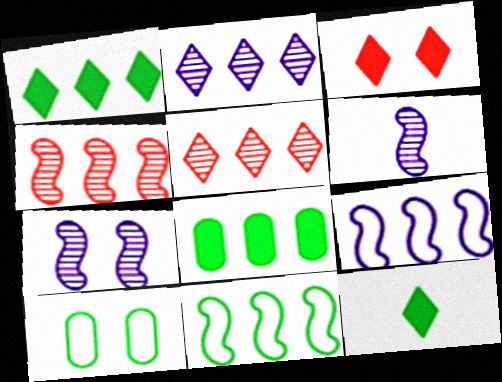[[3, 7, 10], 
[5, 8, 9]]